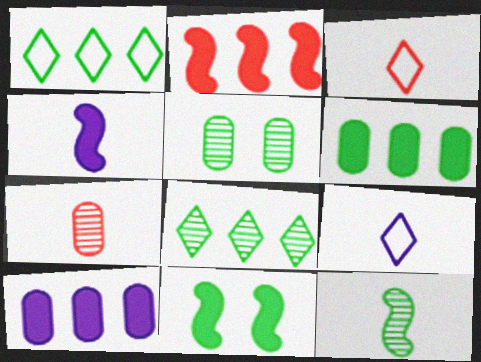[[2, 4, 11], 
[2, 5, 9], 
[5, 8, 12]]